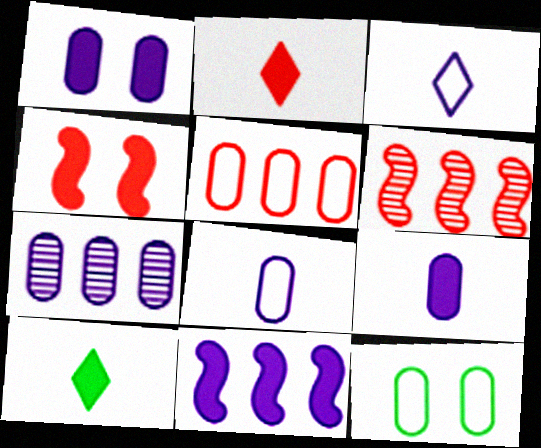[[1, 7, 8], 
[5, 8, 12]]